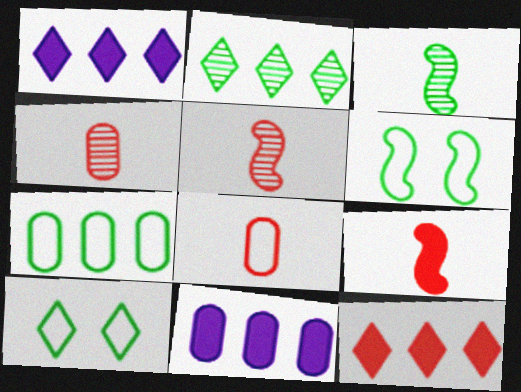[[1, 4, 6], 
[5, 10, 11]]